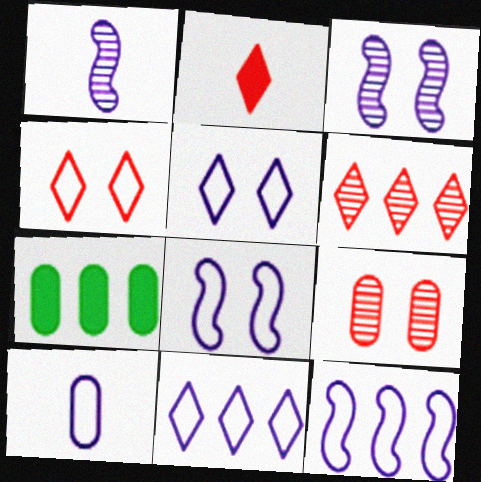[[1, 4, 7], 
[2, 4, 6], 
[5, 10, 12], 
[6, 7, 12], 
[7, 9, 10], 
[8, 10, 11]]